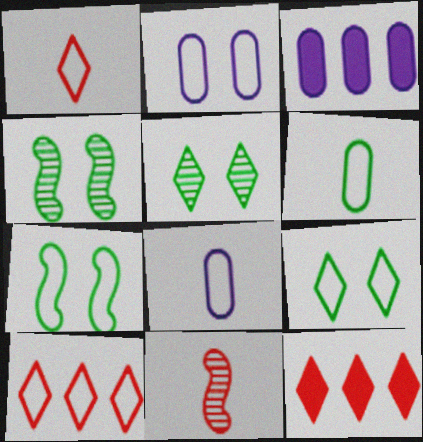[[1, 3, 4], 
[3, 9, 11], 
[4, 8, 12], 
[7, 8, 10]]